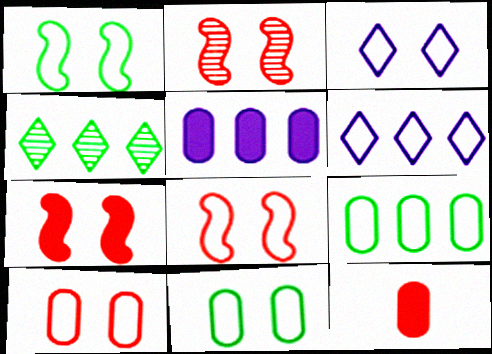[[1, 3, 10], 
[2, 7, 8], 
[3, 8, 11]]